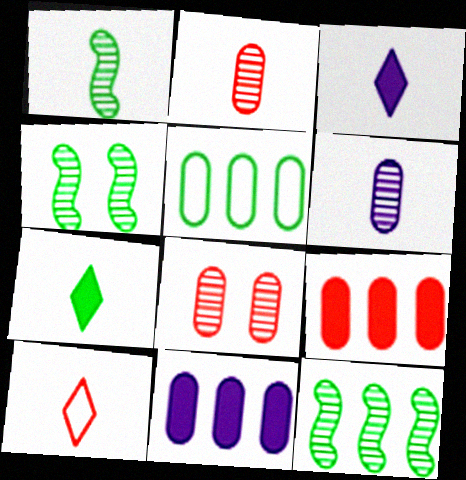[[1, 4, 12], 
[4, 5, 7], 
[4, 10, 11]]